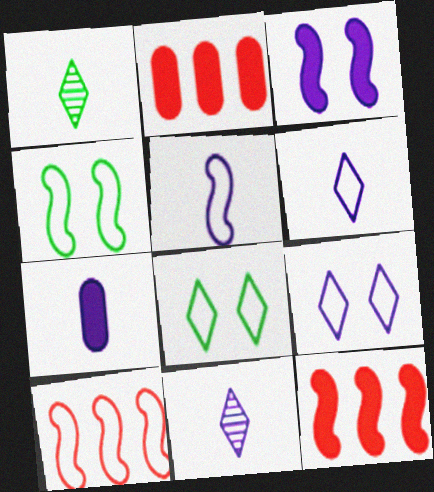[[2, 4, 11], 
[4, 5, 10], 
[5, 7, 11]]